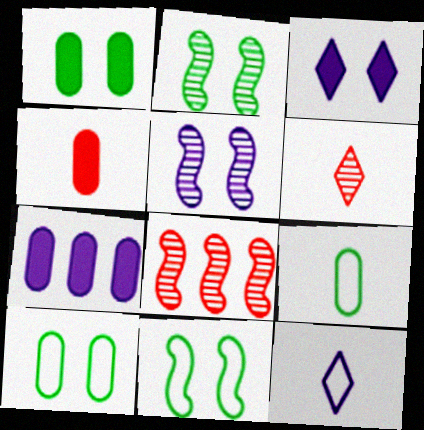[[1, 4, 7], 
[1, 8, 12], 
[3, 8, 9], 
[5, 7, 12], 
[6, 7, 11]]